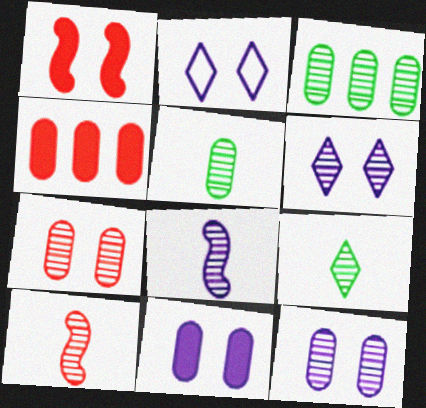[[3, 6, 10]]